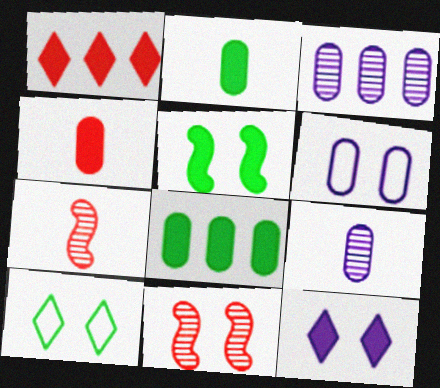[]